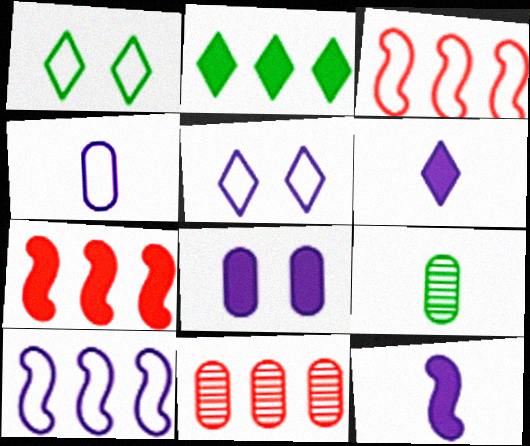[[1, 3, 4], 
[1, 11, 12], 
[2, 10, 11], 
[4, 5, 10], 
[5, 7, 9]]